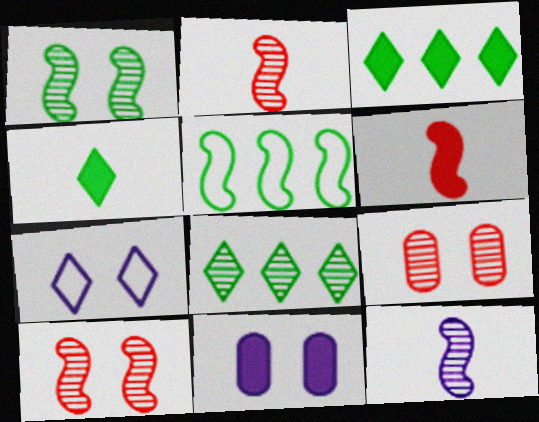[[3, 6, 11], 
[8, 9, 12]]